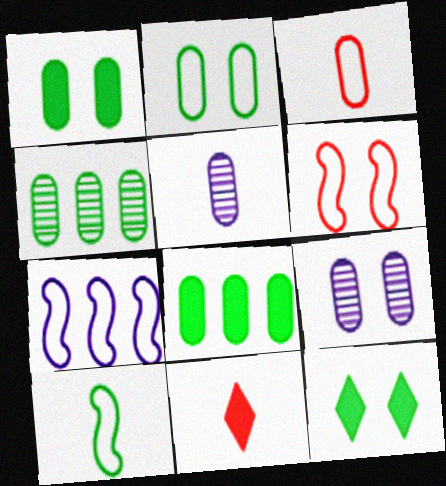[[3, 8, 9], 
[4, 10, 12], 
[5, 10, 11], 
[6, 7, 10], 
[6, 9, 12]]